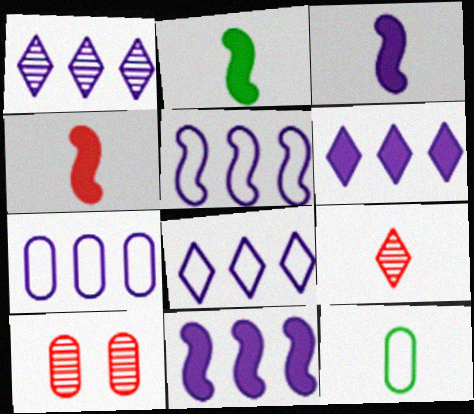[[1, 6, 8], 
[1, 7, 11], 
[2, 3, 4], 
[2, 8, 10], 
[3, 9, 12], 
[5, 7, 8]]